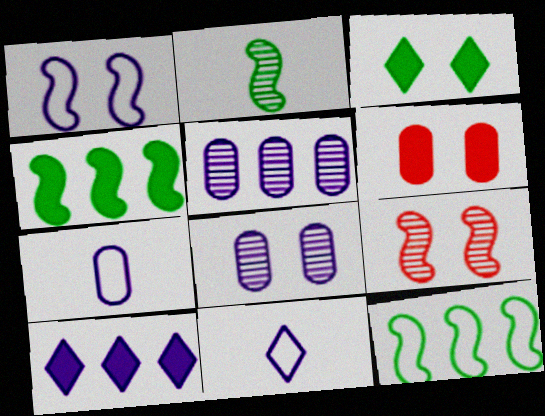[]